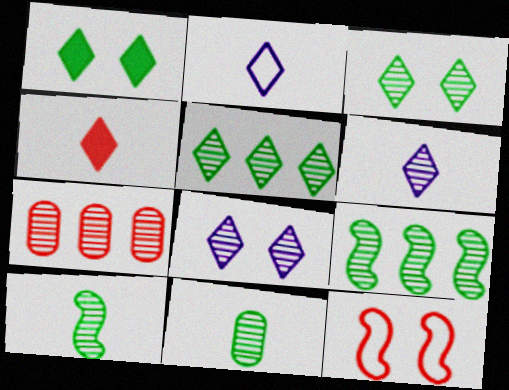[[3, 9, 11], 
[4, 7, 12], 
[7, 8, 10]]